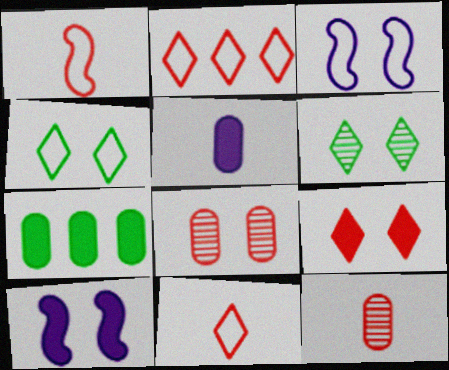[[4, 8, 10]]